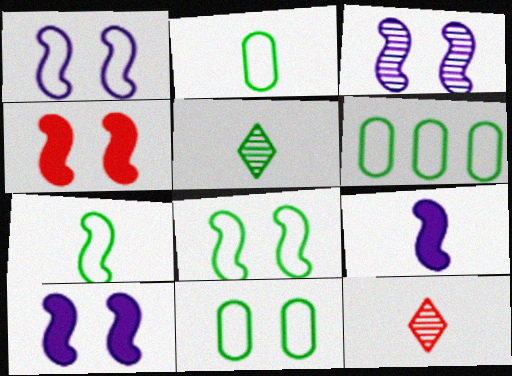[[1, 3, 10], 
[2, 6, 11], 
[2, 9, 12], 
[3, 4, 8], 
[6, 10, 12]]